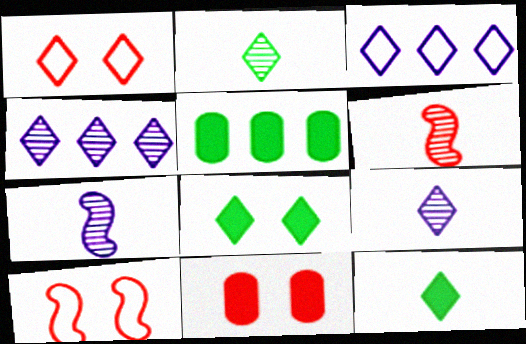[[1, 4, 12], 
[1, 5, 7], 
[5, 9, 10]]